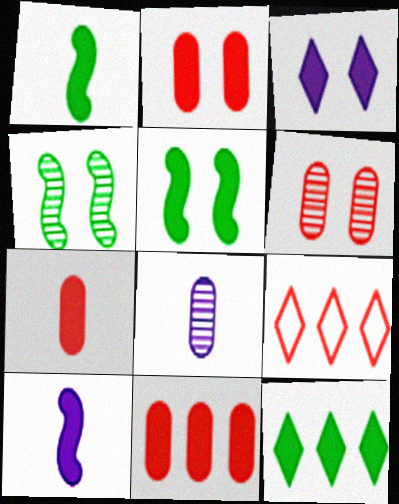[[1, 3, 11], 
[2, 3, 5], 
[2, 7, 11], 
[2, 10, 12], 
[5, 8, 9]]